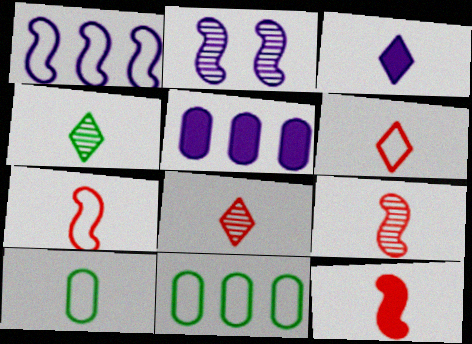[[3, 4, 6], 
[3, 9, 10], 
[7, 9, 12]]